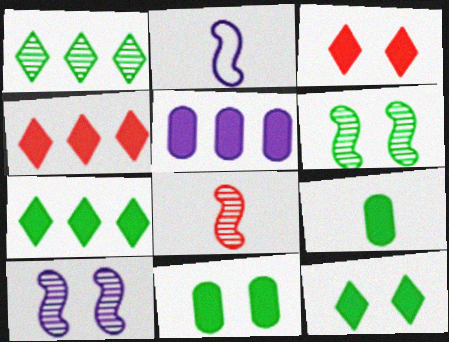[]